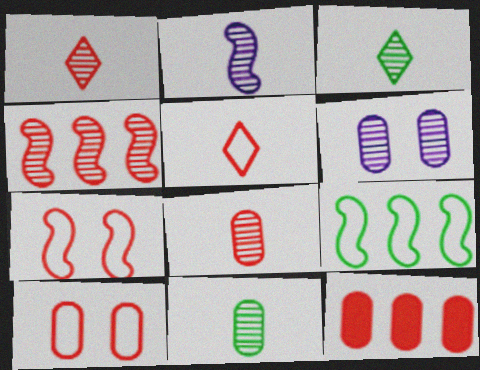[[1, 2, 11], 
[1, 7, 12], 
[2, 3, 8], 
[3, 4, 6], 
[8, 10, 12]]